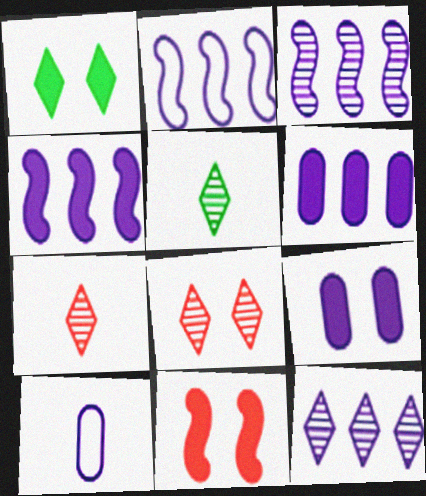[[1, 9, 11], 
[2, 3, 4], 
[2, 6, 12], 
[5, 8, 12]]